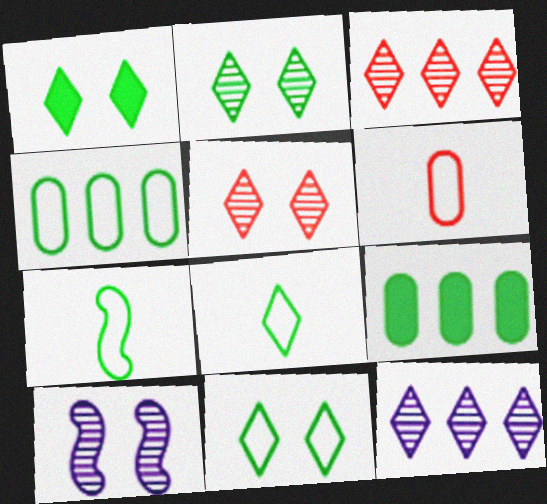[[1, 2, 11], 
[2, 7, 9], 
[4, 7, 11]]